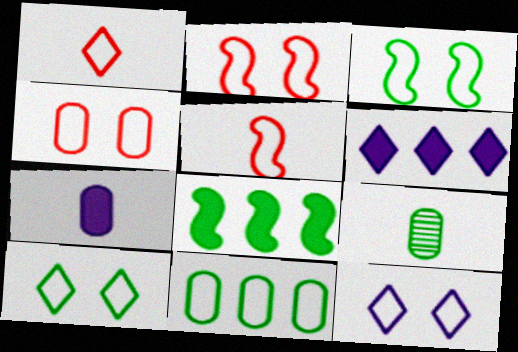[[2, 6, 9], 
[3, 4, 12], 
[5, 11, 12], 
[8, 9, 10]]